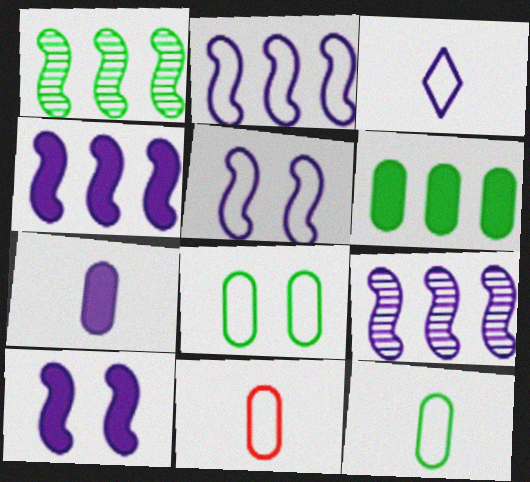[[2, 4, 9]]